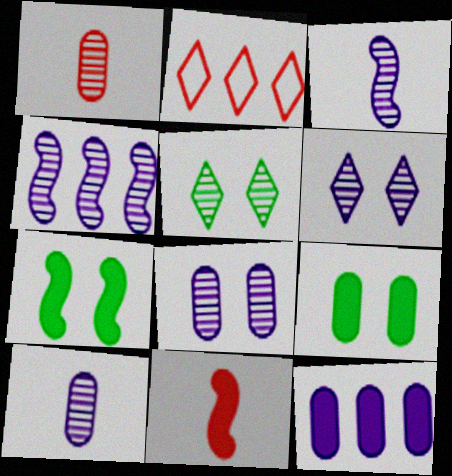[[1, 4, 5], 
[2, 3, 9], 
[2, 7, 10], 
[4, 6, 10]]